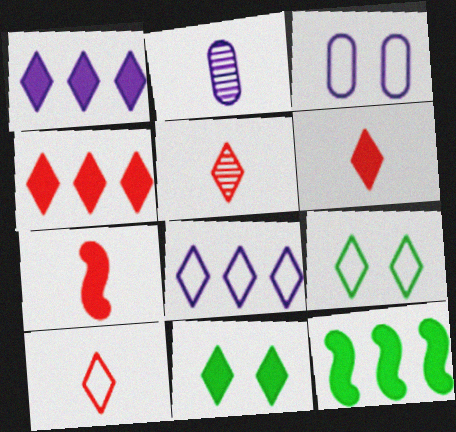[[1, 5, 9], 
[1, 6, 11], 
[3, 5, 12], 
[5, 6, 10], 
[5, 8, 11], 
[8, 9, 10]]